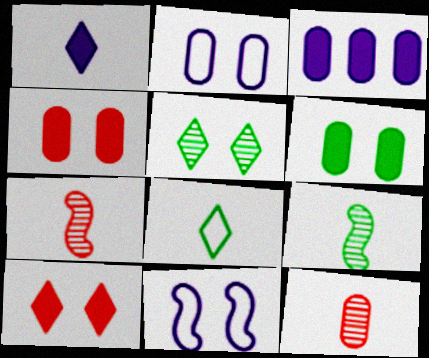[[4, 5, 11]]